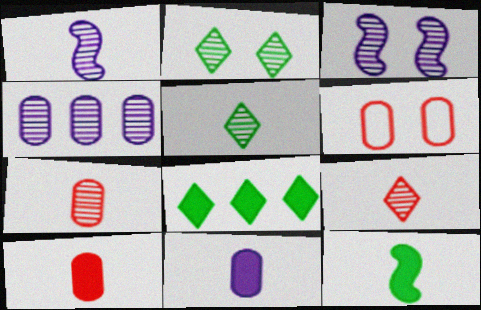[[1, 5, 7], 
[1, 6, 8]]